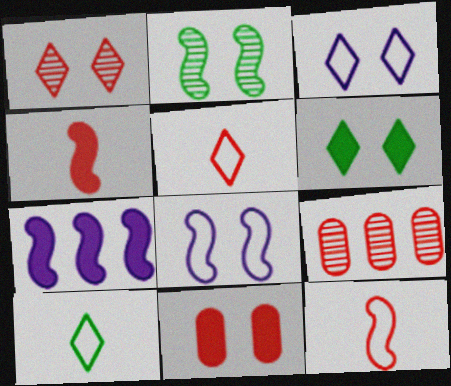[[1, 3, 6], 
[2, 3, 11], 
[2, 7, 12]]